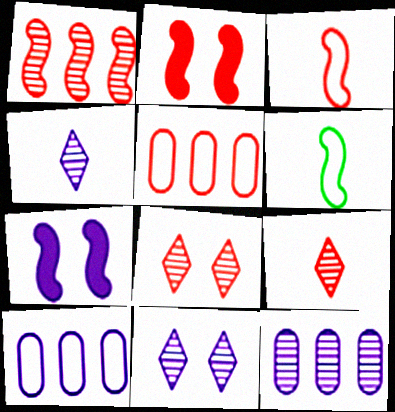[[1, 2, 3], 
[1, 6, 7], 
[2, 5, 9], 
[4, 7, 10]]